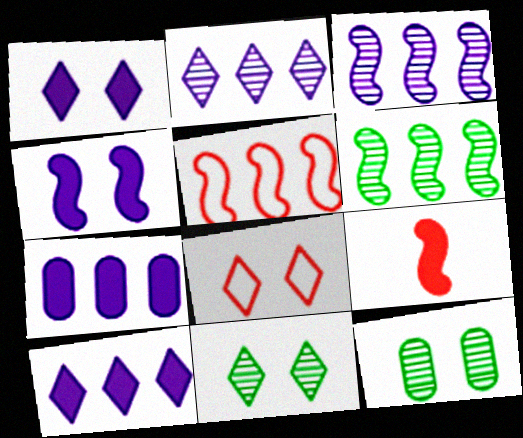[[1, 8, 11], 
[4, 8, 12]]